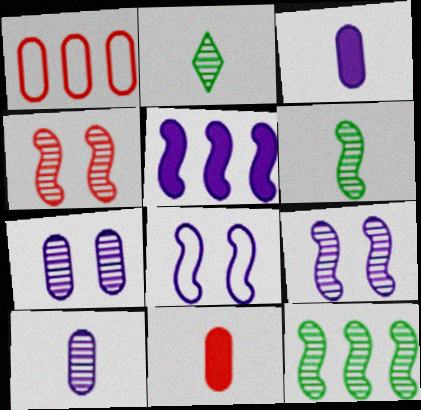[]